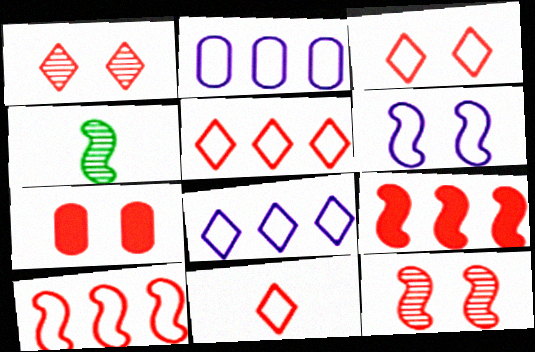[[3, 5, 11], 
[3, 7, 12], 
[4, 6, 9], 
[4, 7, 8]]